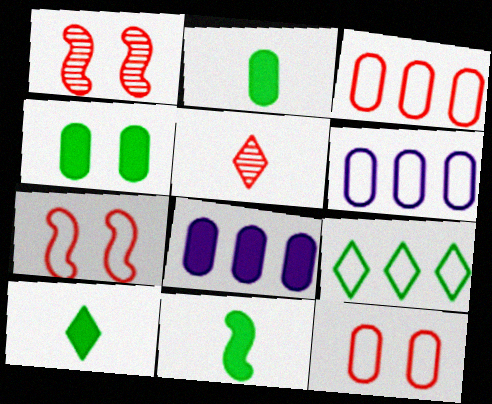[[1, 6, 10], 
[2, 10, 11]]